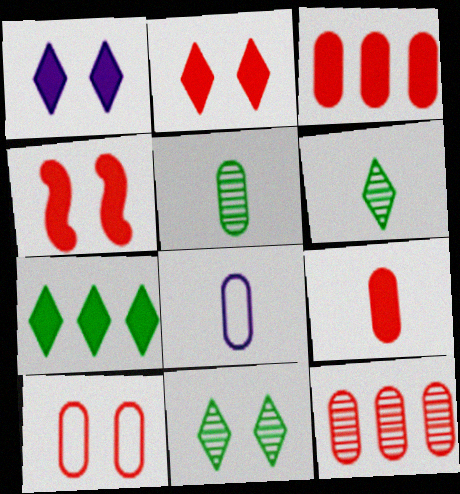[[5, 8, 9], 
[9, 10, 12]]